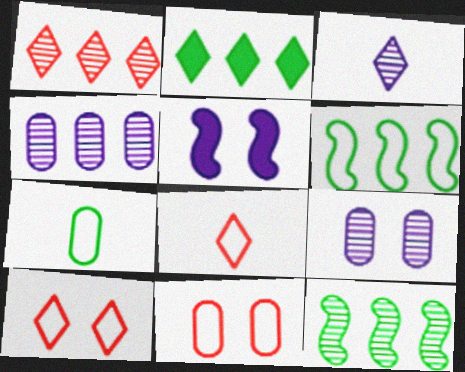[[1, 4, 12], 
[1, 5, 7], 
[2, 3, 10]]